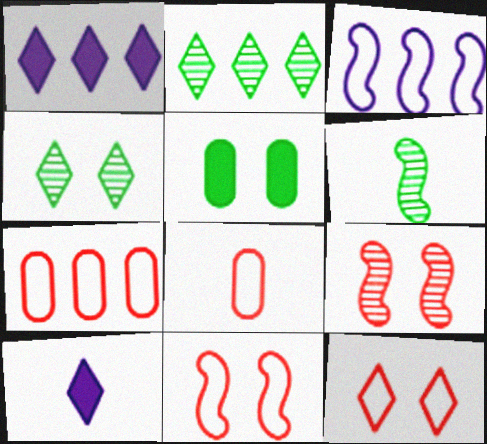[[2, 10, 12], 
[6, 8, 10]]